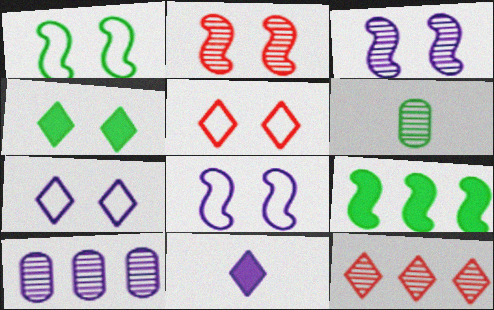[[3, 6, 12], 
[8, 10, 11]]